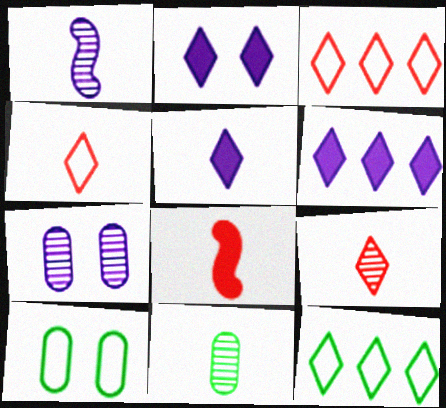[[1, 9, 11], 
[2, 5, 6], 
[2, 9, 12], 
[7, 8, 12]]